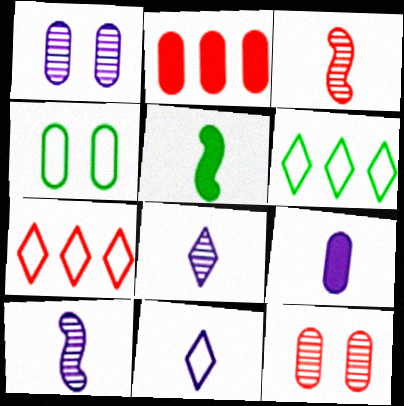[[1, 5, 7], 
[9, 10, 11]]